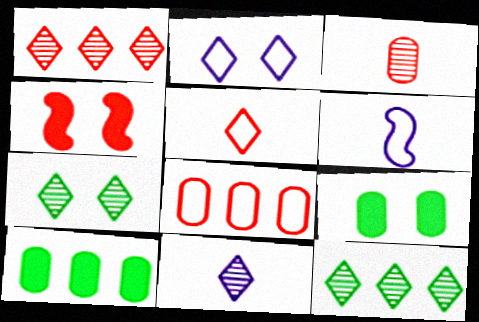[[1, 6, 9], 
[1, 7, 11]]